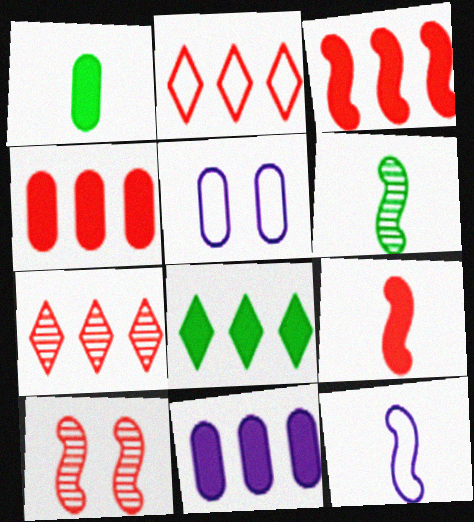[[3, 8, 11], 
[6, 9, 12]]